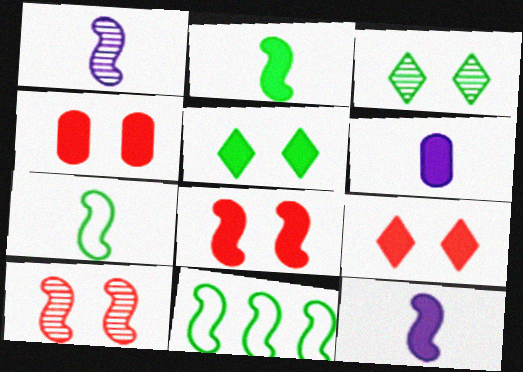[[1, 8, 11], 
[4, 8, 9], 
[10, 11, 12]]